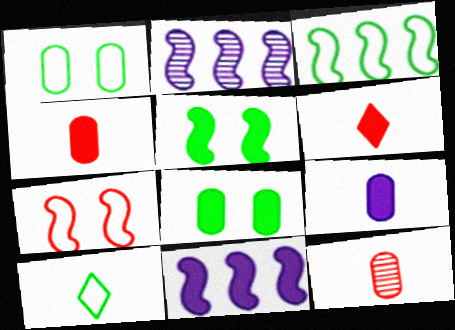[[1, 2, 6], 
[1, 3, 10], 
[6, 8, 11]]